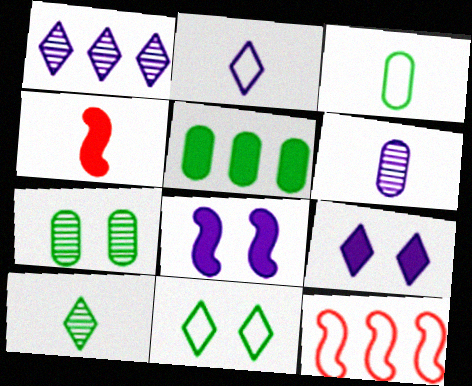[[1, 2, 9], 
[1, 5, 12], 
[3, 5, 7], 
[4, 5, 9]]